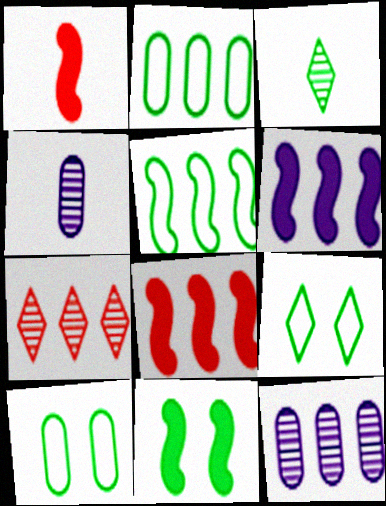[[1, 6, 11], 
[1, 9, 12], 
[2, 3, 11], 
[2, 6, 7], 
[4, 8, 9]]